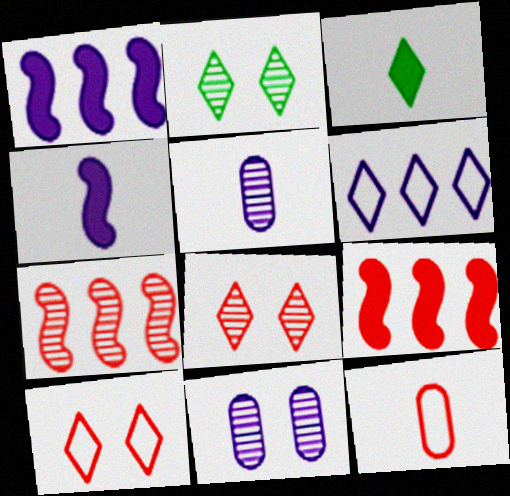[[1, 2, 12], 
[2, 5, 7], 
[3, 6, 8], 
[4, 6, 11], 
[8, 9, 12]]